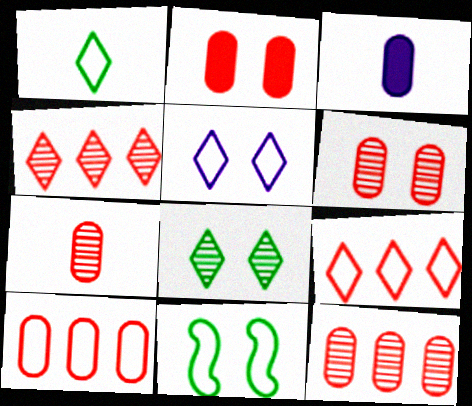[[1, 5, 9], 
[2, 7, 10], 
[3, 4, 11], 
[6, 7, 12]]